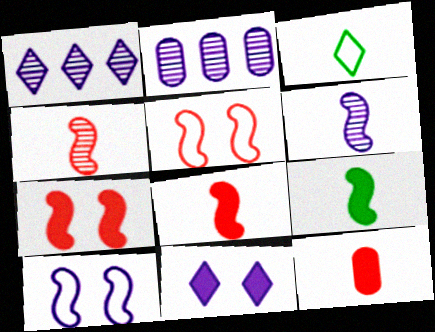[[2, 3, 7], 
[3, 6, 12]]